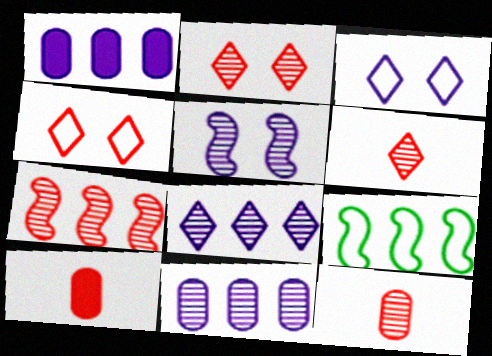[[2, 7, 12], 
[4, 7, 10]]